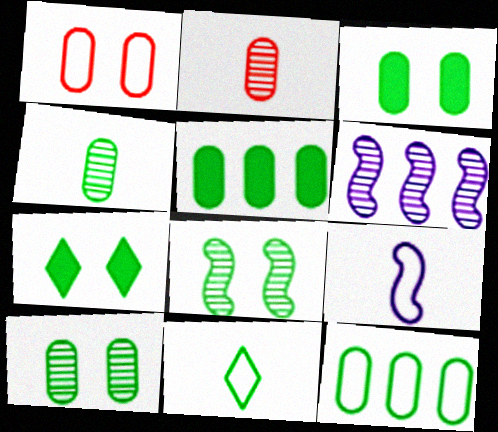[[3, 4, 12], 
[5, 8, 11]]